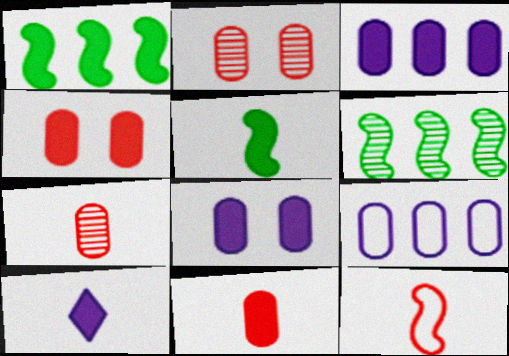[[1, 4, 10], 
[5, 10, 11]]